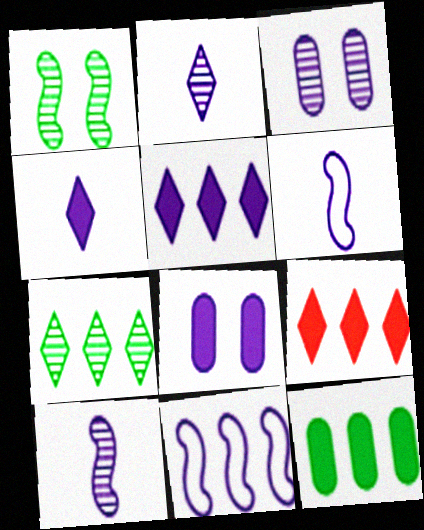[[2, 8, 11], 
[3, 4, 11], 
[3, 5, 6]]